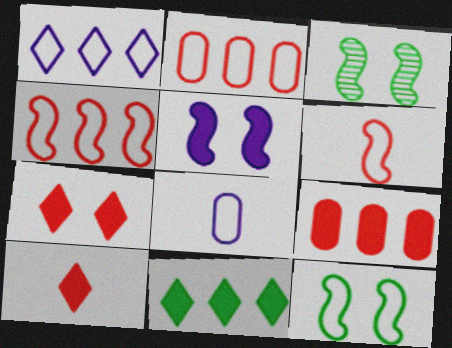[]